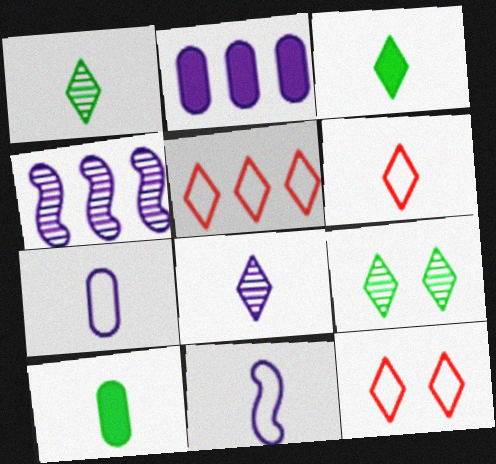[[3, 6, 8], 
[4, 10, 12], 
[5, 6, 12]]